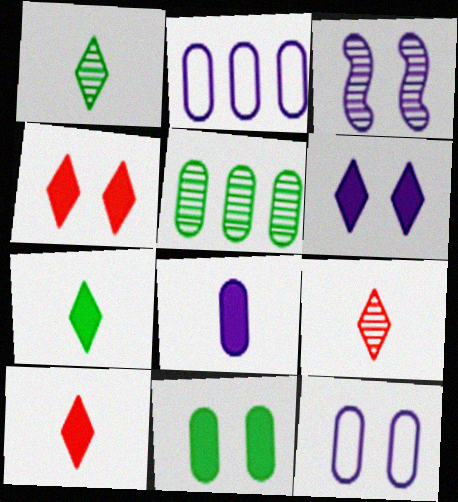[[3, 5, 9], 
[3, 6, 12]]